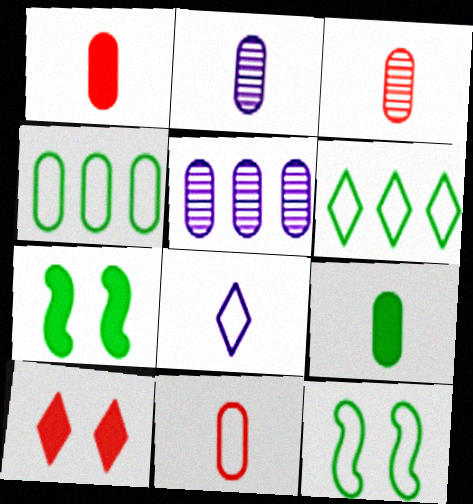[[1, 3, 11], 
[2, 9, 11]]